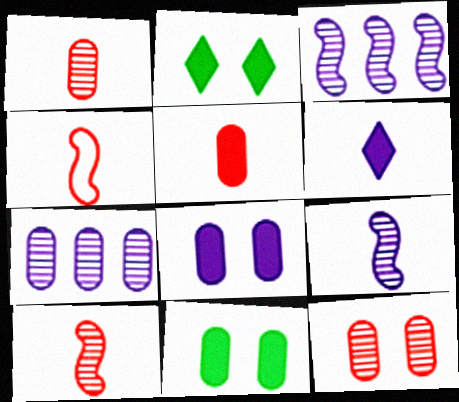[[2, 4, 7]]